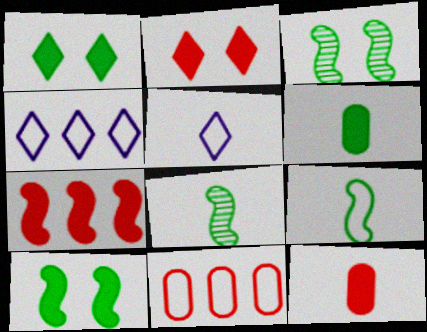[[2, 7, 12], 
[3, 4, 12], 
[5, 8, 12]]